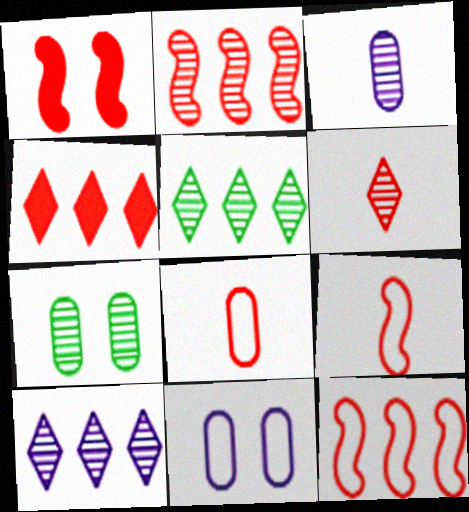[[1, 2, 9]]